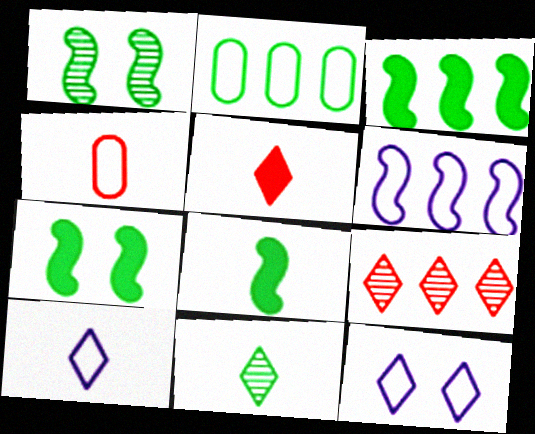[[2, 7, 11], 
[3, 7, 8], 
[5, 10, 11]]